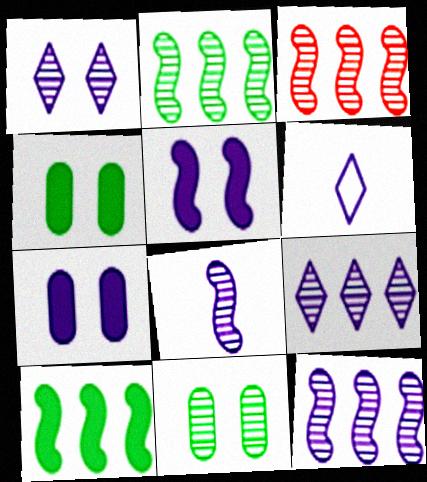[[2, 3, 12], 
[3, 4, 6], 
[6, 7, 12]]